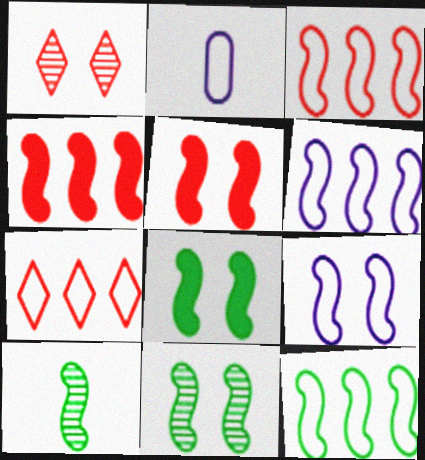[[3, 6, 12], 
[4, 9, 10], 
[5, 6, 10], 
[5, 9, 11], 
[8, 10, 12]]